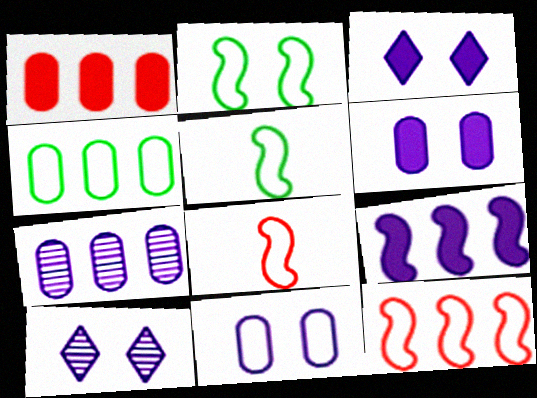[[1, 4, 7], 
[1, 5, 10]]